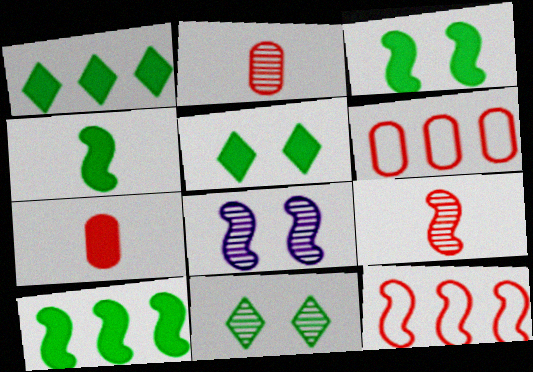[[3, 4, 10], 
[4, 8, 12]]